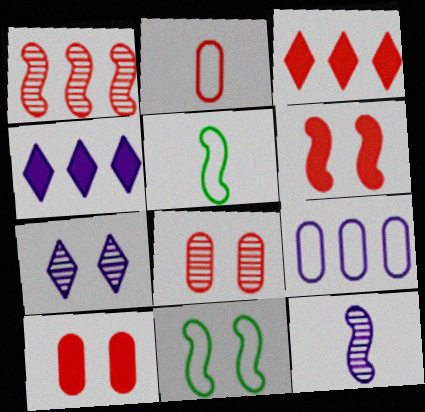[[4, 5, 8], 
[7, 10, 11]]